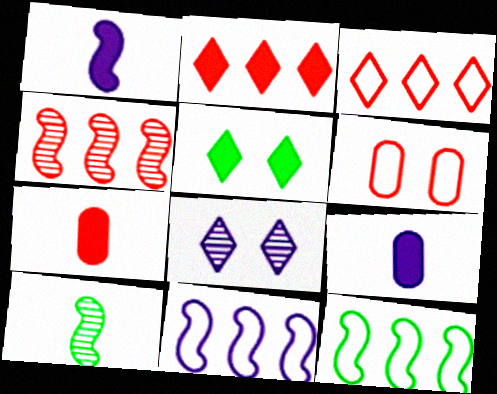[[7, 8, 12], 
[8, 9, 11]]